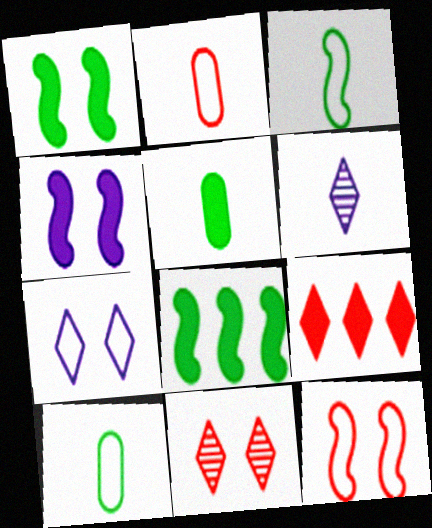[[4, 5, 9]]